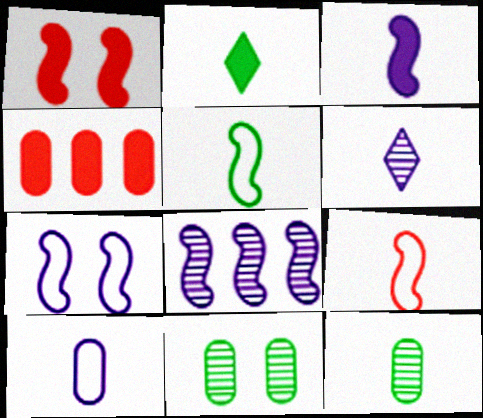[[1, 5, 8], 
[2, 5, 12], 
[3, 6, 10], 
[3, 7, 8], 
[4, 10, 11]]